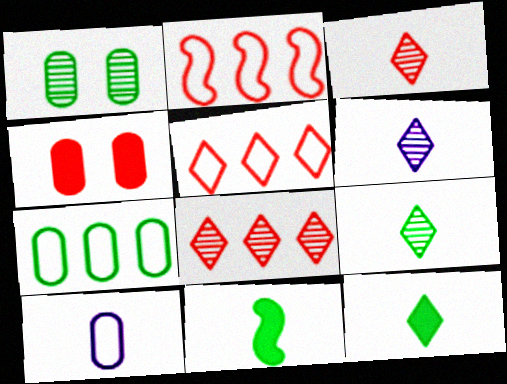[[2, 3, 4], 
[3, 6, 9], 
[3, 10, 11]]